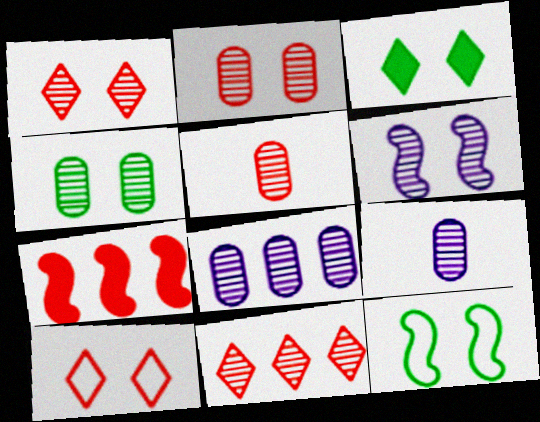[[1, 4, 6], 
[3, 4, 12], 
[4, 5, 8], 
[5, 7, 10]]